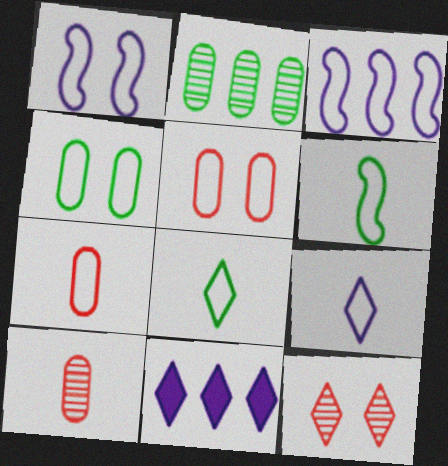[[3, 5, 8], 
[6, 7, 9], 
[8, 11, 12]]